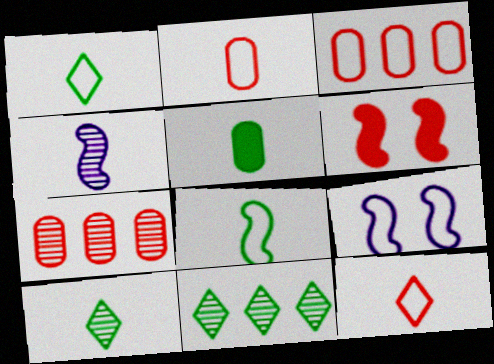[[1, 3, 9], 
[4, 5, 12], 
[5, 8, 10], 
[6, 7, 12]]